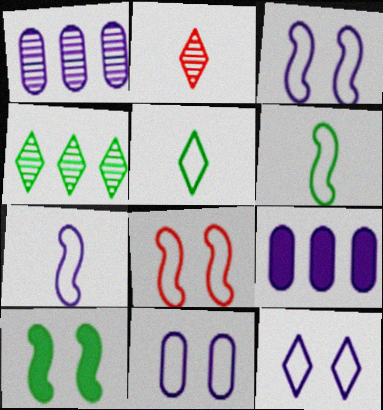[[3, 11, 12]]